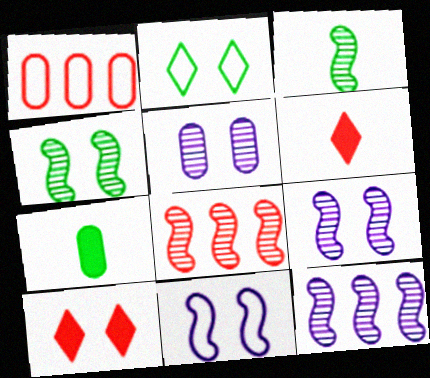[[1, 5, 7], 
[3, 8, 9]]